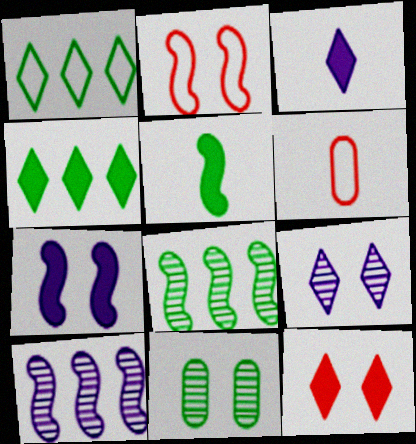[[1, 5, 11], 
[2, 5, 10], 
[3, 4, 12]]